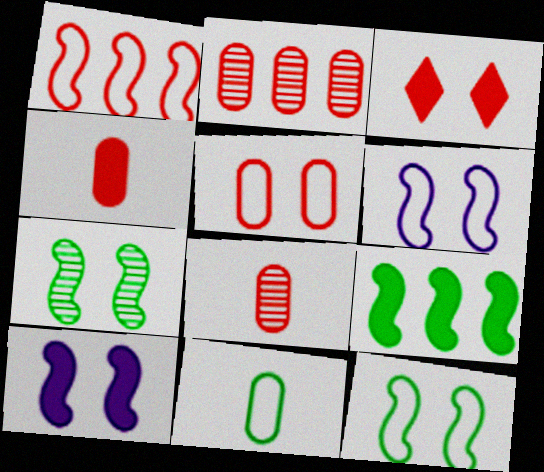[[1, 3, 8], 
[2, 4, 5]]